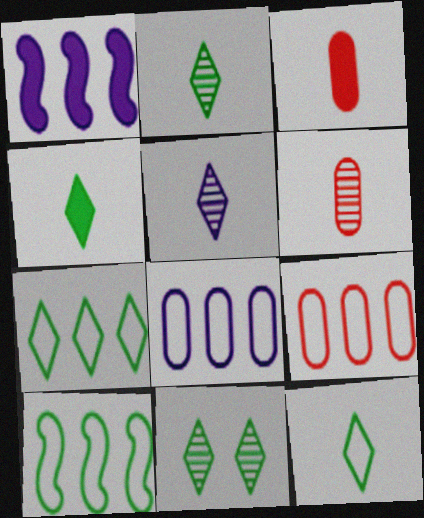[[2, 4, 12], 
[4, 7, 11]]